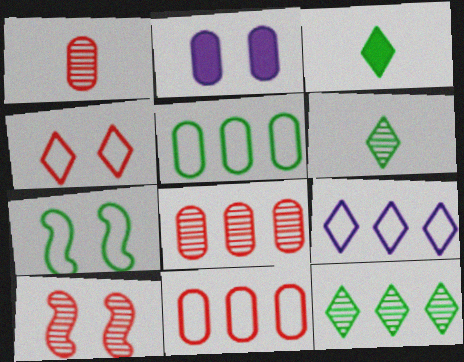[[1, 2, 5]]